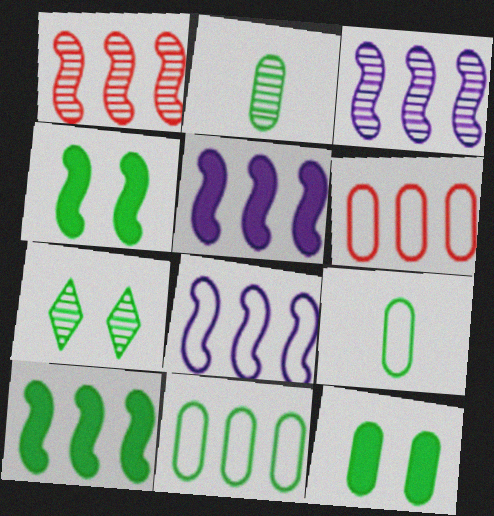[[1, 8, 10], 
[2, 11, 12], 
[3, 5, 8], 
[7, 9, 10]]